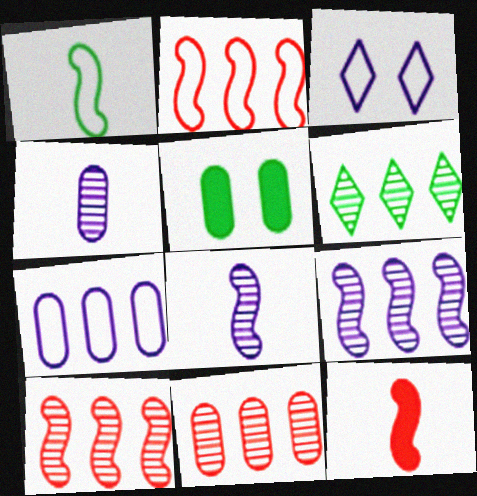[[1, 5, 6], 
[1, 8, 12], 
[6, 9, 11]]